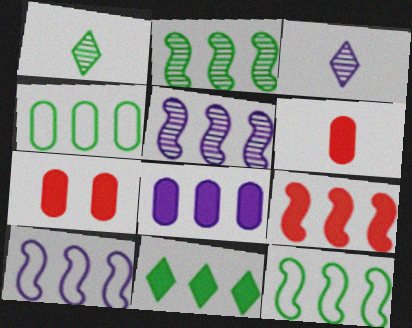[[1, 7, 10], 
[2, 4, 11], 
[2, 9, 10], 
[3, 7, 12], 
[5, 9, 12], 
[8, 9, 11]]